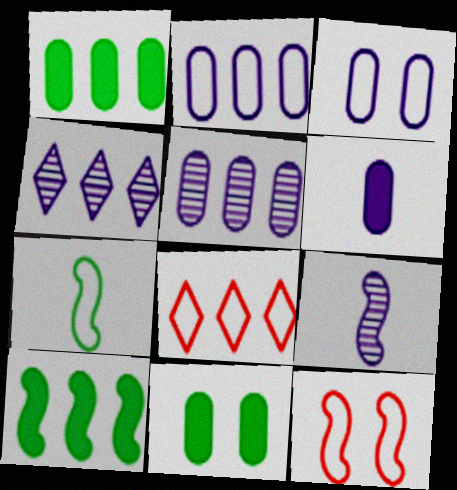[[3, 5, 6], 
[3, 7, 8], 
[5, 8, 10], 
[8, 9, 11], 
[9, 10, 12]]